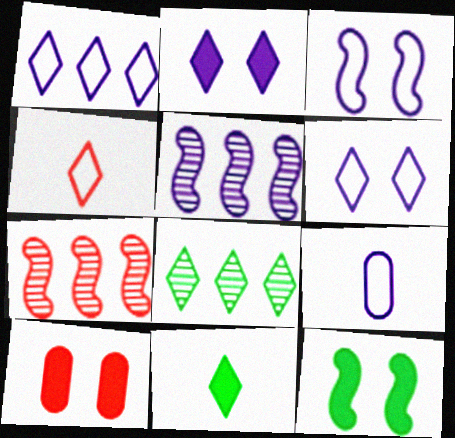[[1, 3, 9], 
[2, 4, 8], 
[2, 5, 9], 
[2, 10, 12], 
[4, 7, 10]]